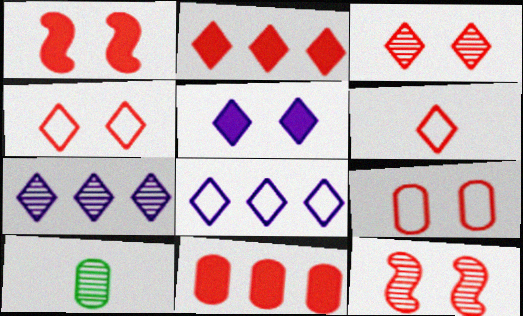[[1, 3, 9], 
[1, 8, 10], 
[2, 3, 6], 
[6, 11, 12], 
[7, 10, 12]]